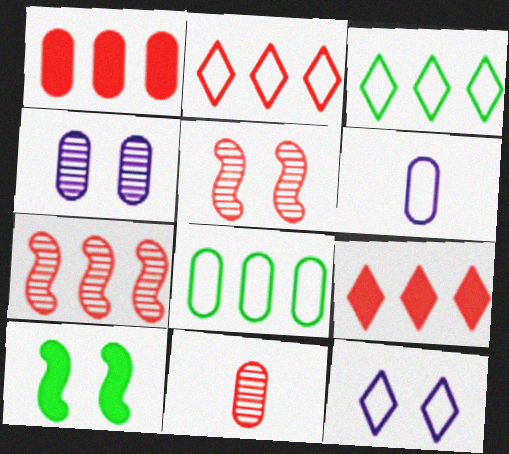[[1, 2, 7]]